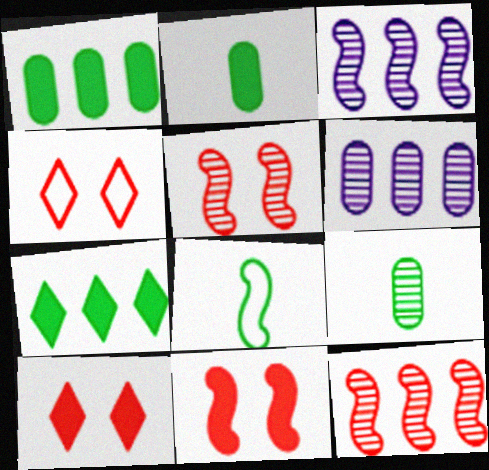[[2, 3, 4], 
[3, 8, 11], 
[6, 8, 10]]